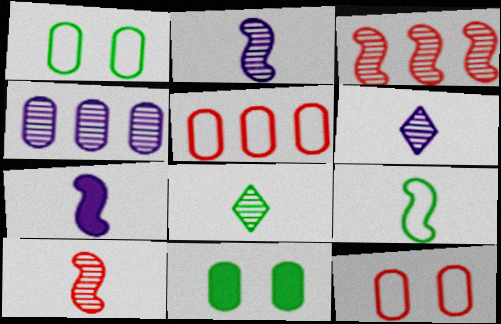[[7, 9, 10]]